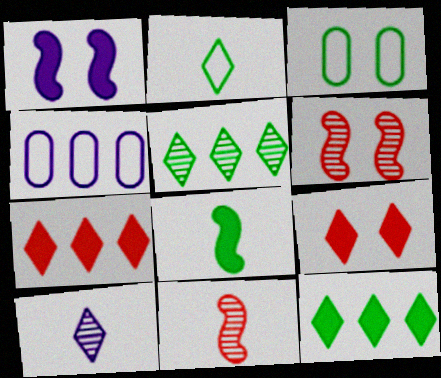[[1, 4, 10], 
[3, 5, 8]]